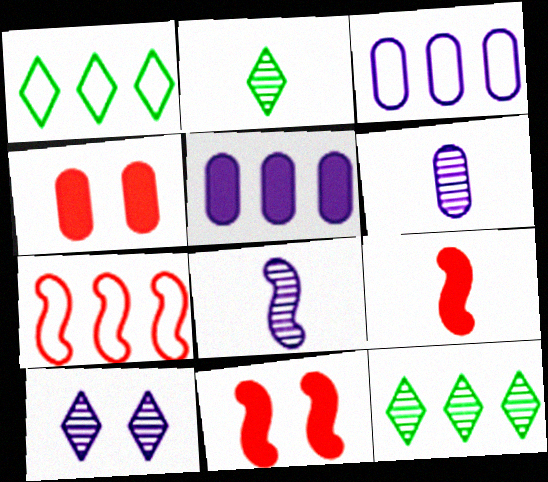[[1, 3, 7], 
[1, 4, 8], 
[1, 6, 11], 
[2, 3, 11], 
[5, 7, 12]]